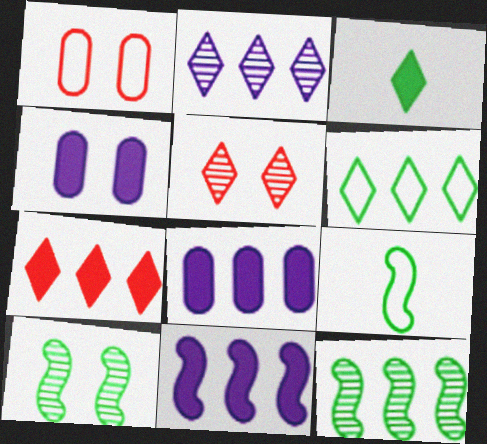[[2, 6, 7], 
[5, 8, 9]]